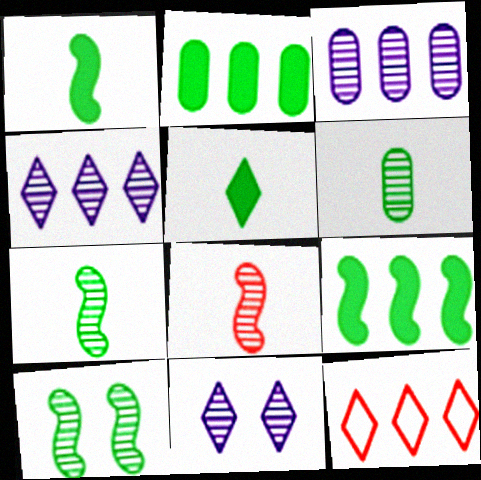[[3, 9, 12], 
[5, 11, 12]]